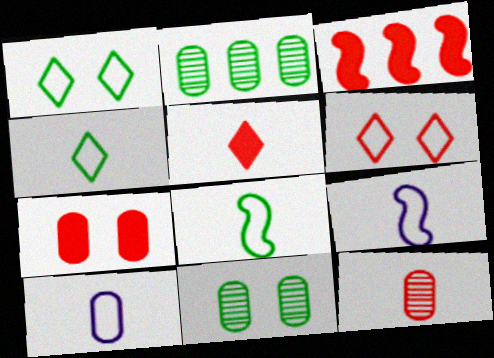[[2, 7, 10], 
[3, 5, 7], 
[3, 6, 12]]